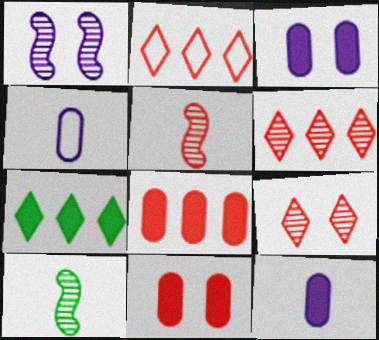[[2, 3, 10], 
[2, 5, 11]]